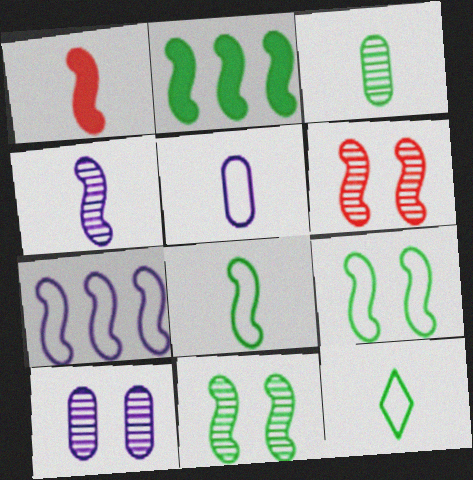[[1, 4, 8], 
[1, 7, 11], 
[2, 8, 11]]